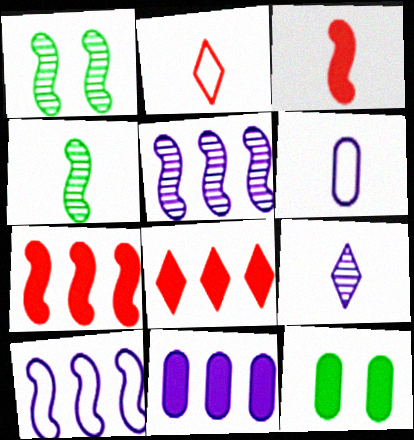[[1, 2, 11], 
[1, 3, 10], 
[1, 6, 8], 
[2, 5, 12]]